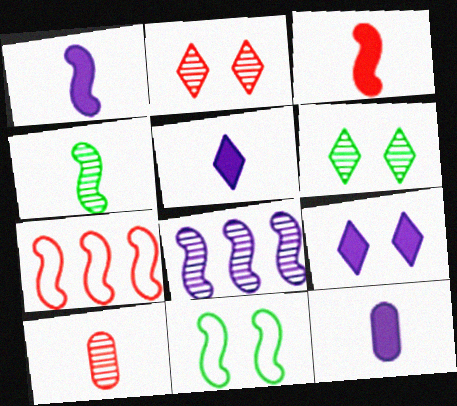[[1, 5, 12], 
[3, 8, 11], 
[6, 7, 12], 
[6, 8, 10]]